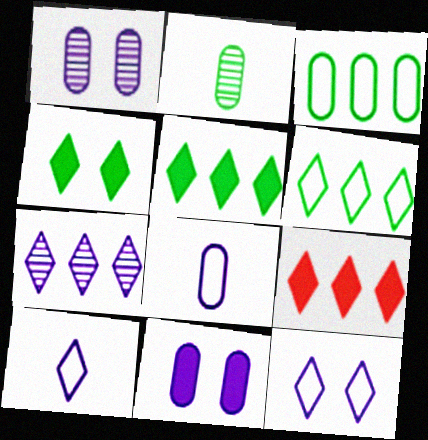[[6, 7, 9]]